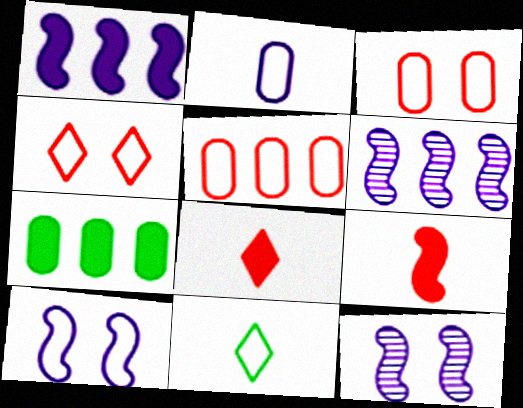[[5, 10, 11]]